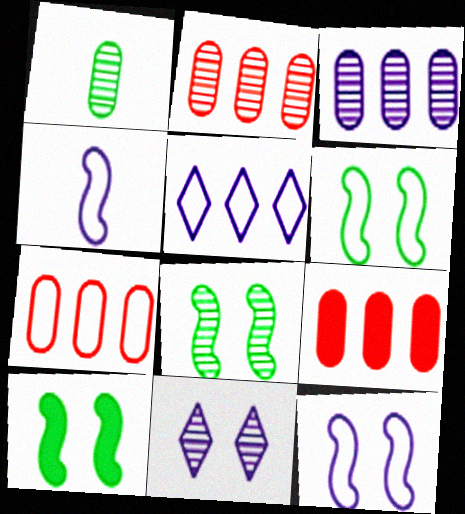[[2, 7, 9], 
[6, 8, 10]]